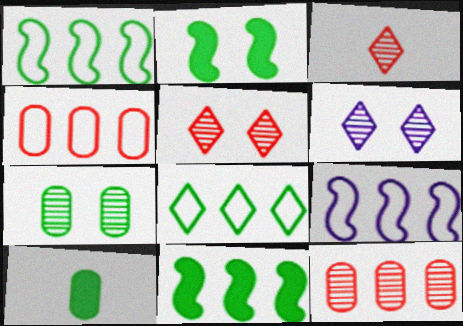[[4, 8, 9], 
[5, 9, 10]]